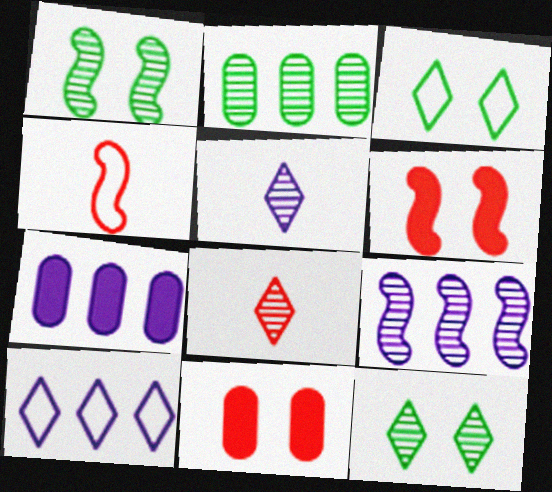[[4, 7, 12], 
[7, 9, 10]]